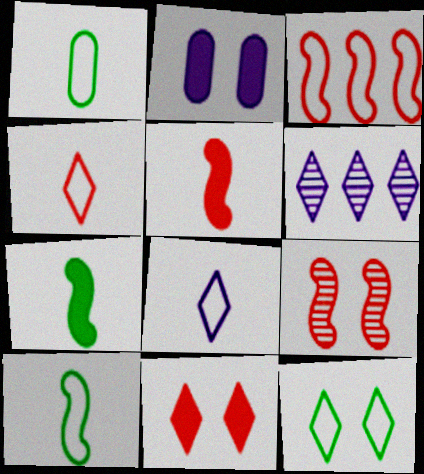[[2, 9, 12], 
[3, 5, 9]]